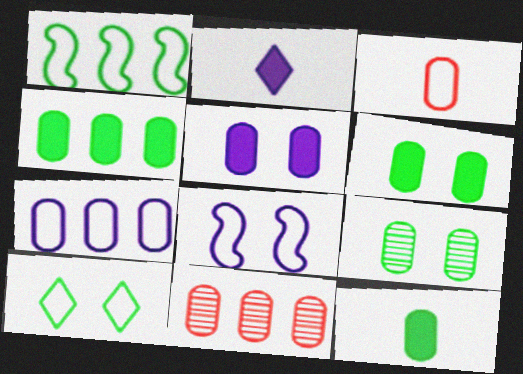[[4, 6, 12], 
[4, 7, 11]]